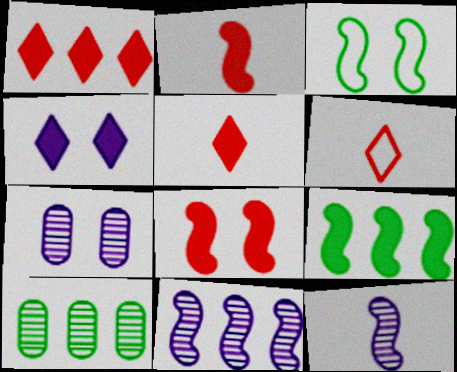[[2, 3, 11], 
[6, 7, 9]]